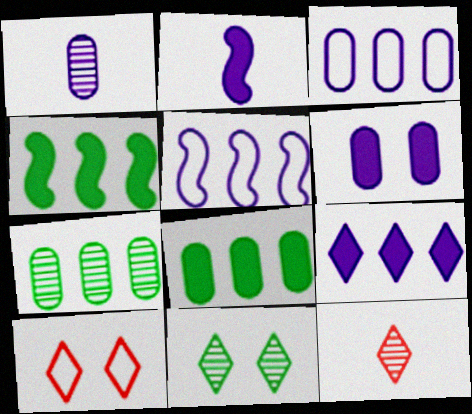[[1, 3, 6], 
[1, 4, 10], 
[2, 6, 9], 
[2, 7, 10]]